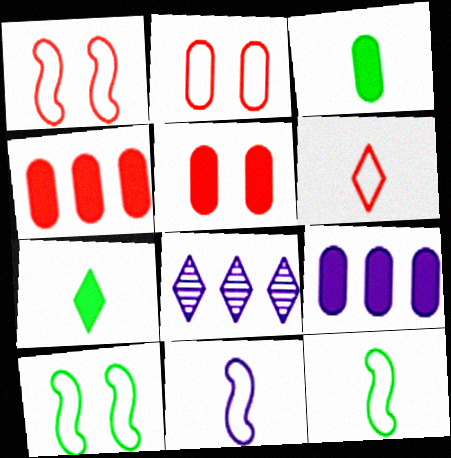[[1, 3, 8], 
[3, 5, 9], 
[5, 8, 12]]